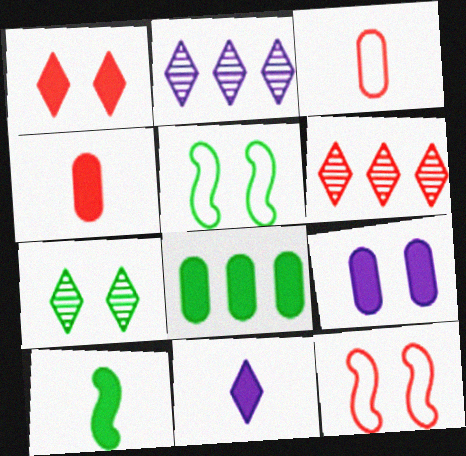[[2, 4, 5], 
[4, 6, 12], 
[4, 8, 9], 
[4, 10, 11], 
[7, 9, 12]]